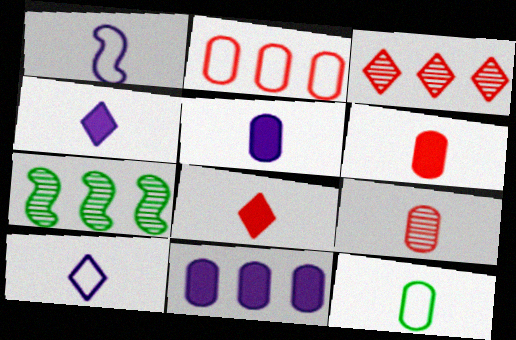[[5, 9, 12]]